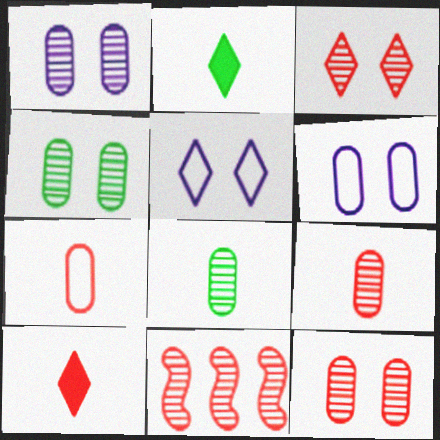[[1, 4, 12], 
[2, 6, 11], 
[3, 9, 11]]